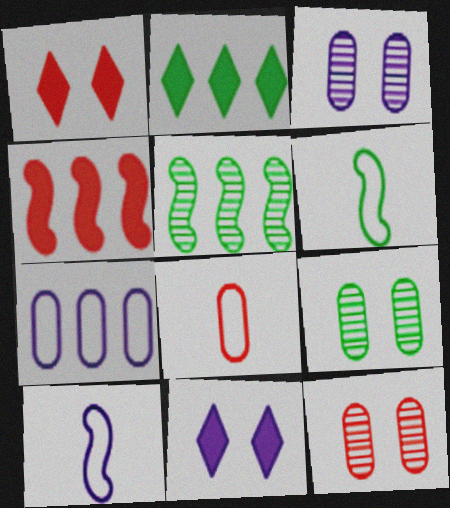[[2, 6, 9], 
[2, 10, 12], 
[3, 9, 12], 
[5, 8, 11]]